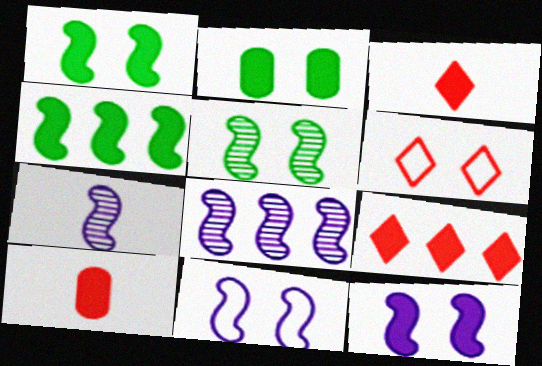[]